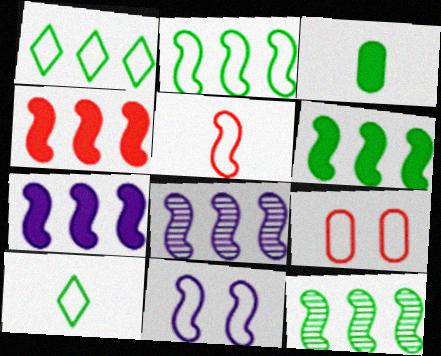[[2, 4, 8], 
[2, 5, 11], 
[2, 6, 12], 
[4, 6, 7]]